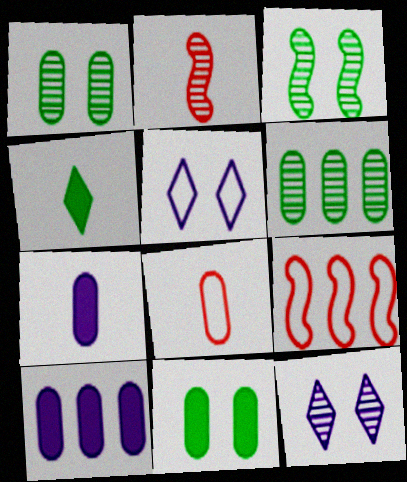[[1, 8, 10], 
[2, 6, 12]]